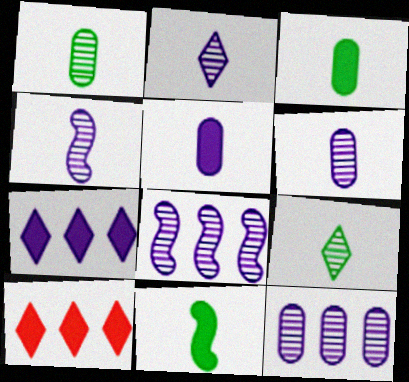[[2, 4, 6]]